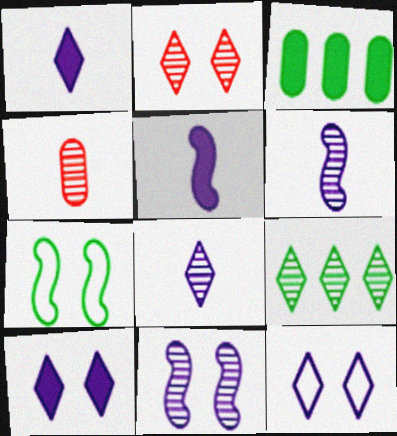[[2, 8, 9], 
[4, 9, 11]]